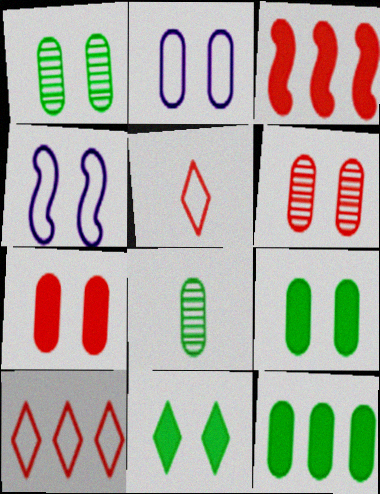[[1, 2, 7], 
[2, 6, 9], 
[3, 5, 6], 
[4, 6, 11]]